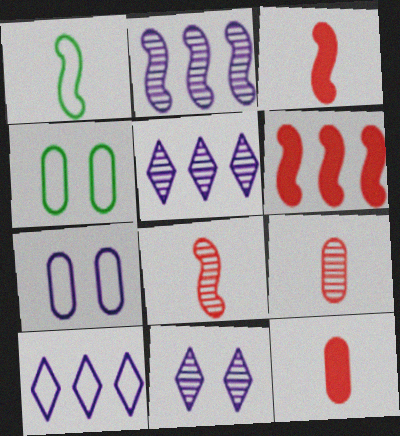[[3, 4, 5]]